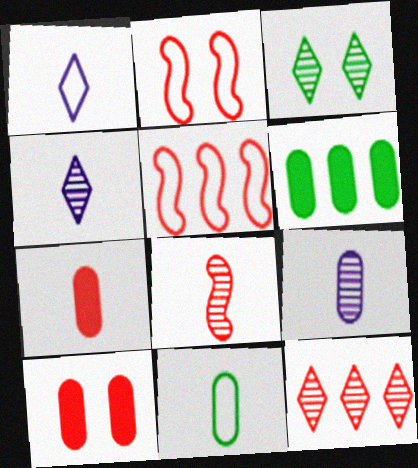[[2, 4, 6], 
[2, 7, 12], 
[3, 4, 12], 
[7, 9, 11]]